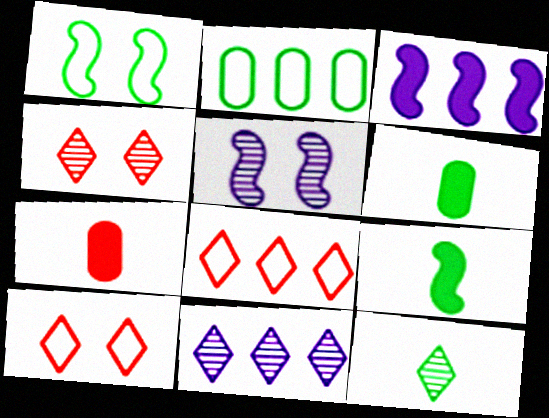[[1, 7, 11], 
[4, 11, 12], 
[5, 6, 8]]